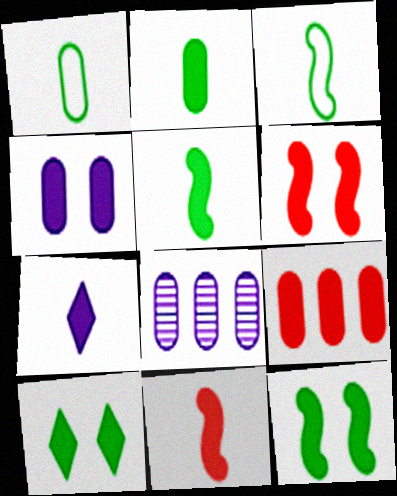[[2, 4, 9], 
[2, 7, 11], 
[4, 6, 10], 
[7, 9, 12]]